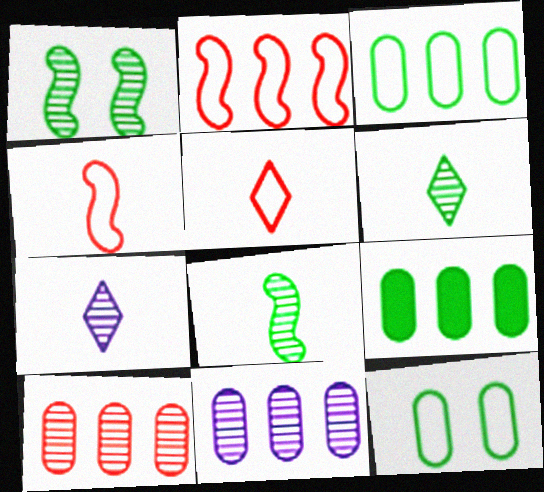[[1, 7, 10]]